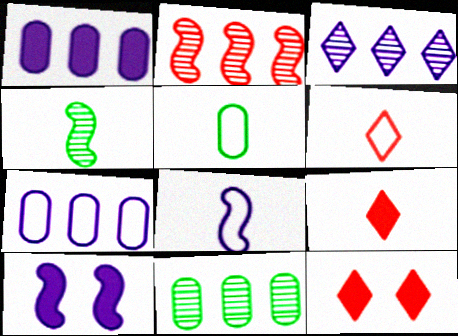[[2, 3, 11], 
[4, 7, 12], 
[5, 6, 8], 
[6, 10, 11], 
[8, 11, 12]]